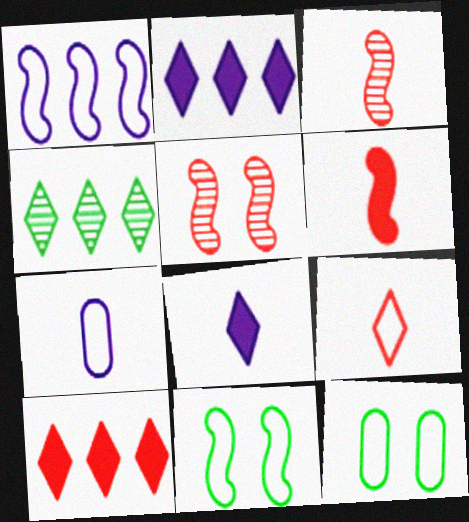[[1, 9, 12], 
[2, 3, 12]]